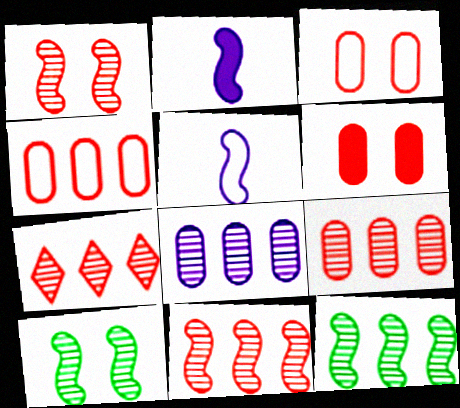[[7, 8, 12], 
[7, 9, 11]]